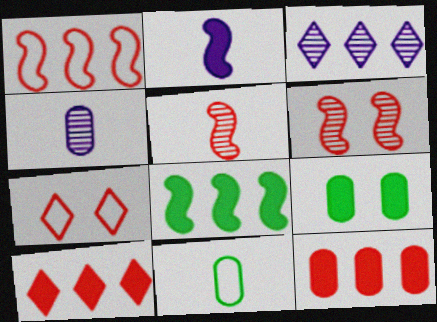[[2, 9, 10], 
[4, 7, 8], 
[5, 7, 12]]